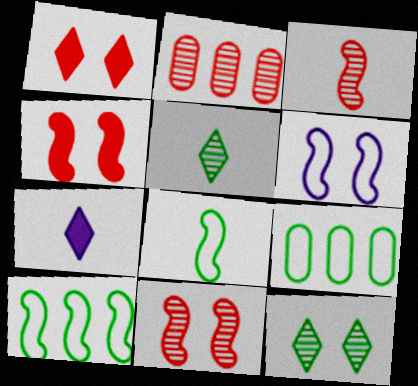[[7, 9, 11]]